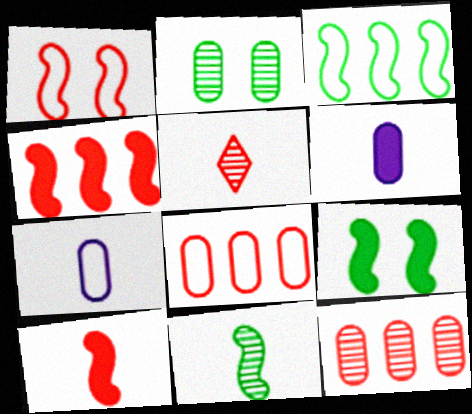[[2, 6, 8], 
[3, 9, 11]]